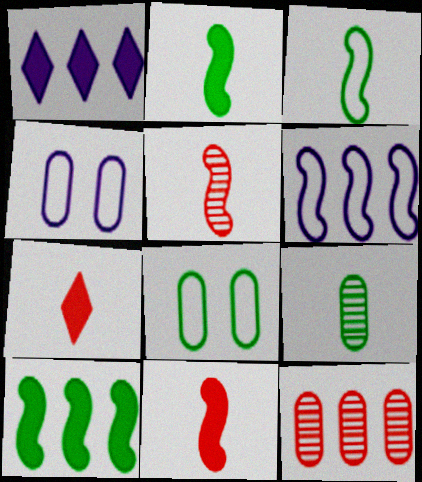[[1, 5, 8]]